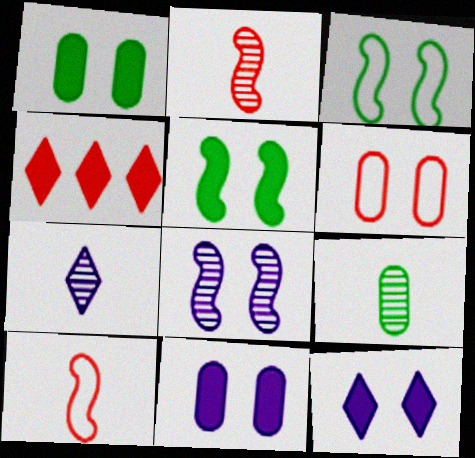[[2, 4, 6], 
[2, 7, 9]]